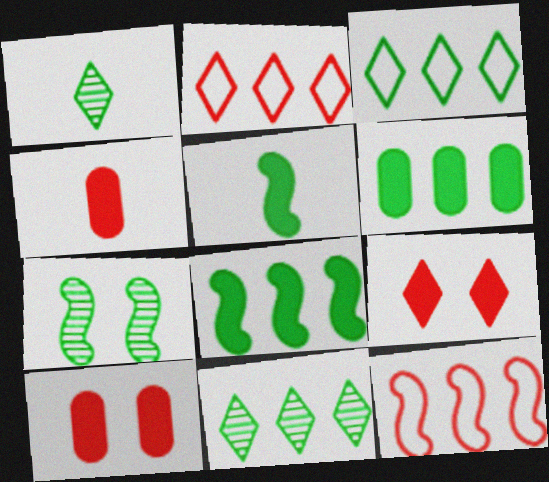[]